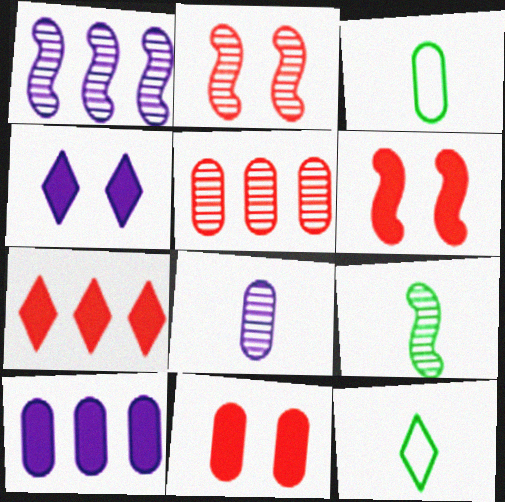[[1, 2, 9], 
[1, 11, 12], 
[2, 10, 12]]